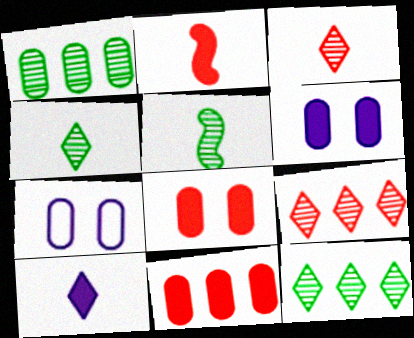[[2, 7, 12]]